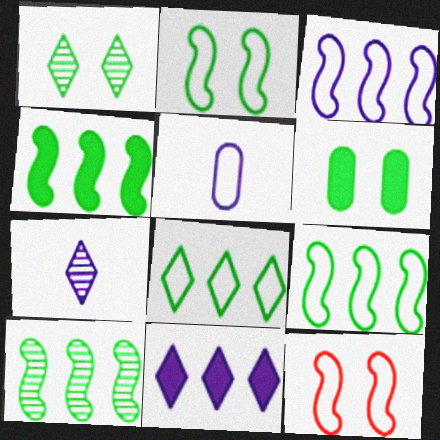[[1, 2, 6], 
[4, 9, 10], 
[5, 8, 12]]